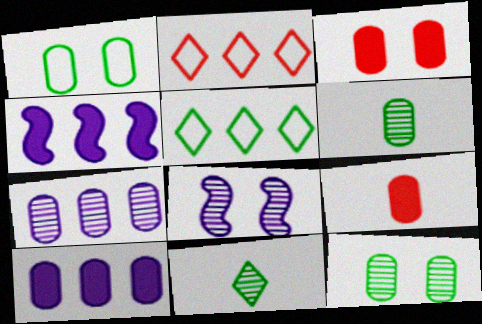[[1, 7, 9], 
[5, 8, 9]]